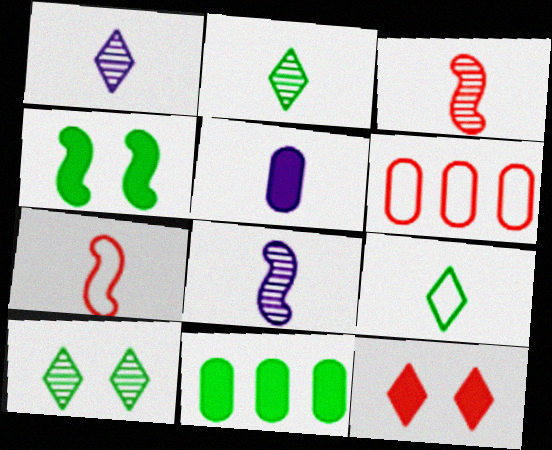[[1, 4, 6], 
[2, 5, 7], 
[3, 5, 9], 
[3, 6, 12]]